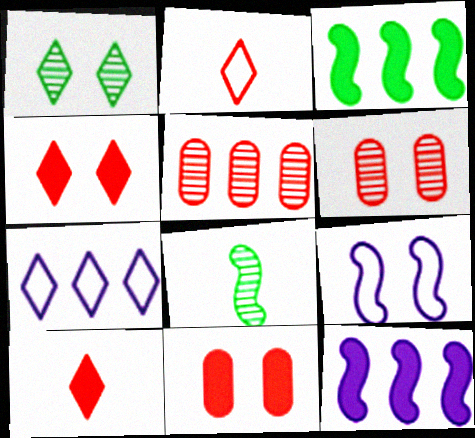[[1, 7, 10], 
[1, 9, 11], 
[3, 5, 7], 
[7, 8, 11]]